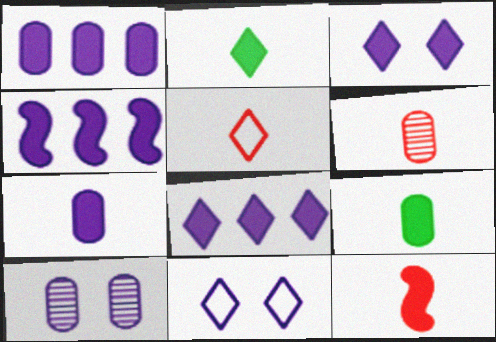[[1, 4, 8], 
[2, 7, 12], 
[3, 4, 7], 
[5, 6, 12]]